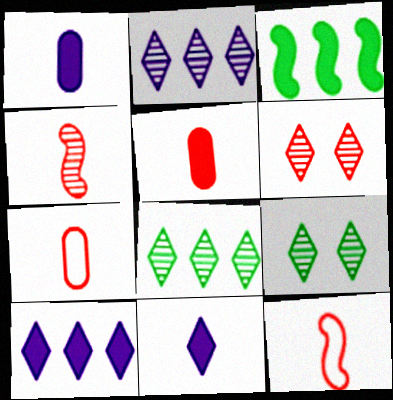[]